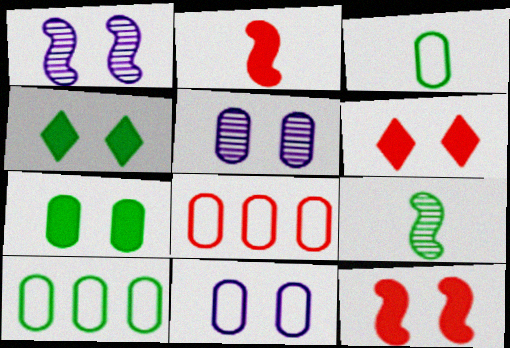[[3, 8, 11], 
[4, 9, 10]]